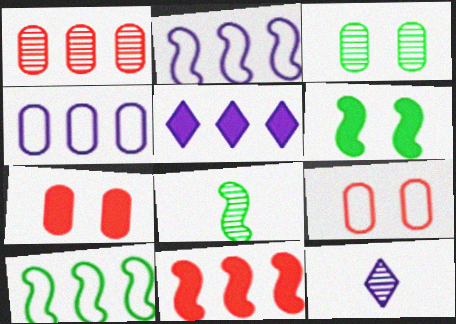[[1, 5, 10], 
[5, 8, 9], 
[6, 8, 10], 
[7, 10, 12]]